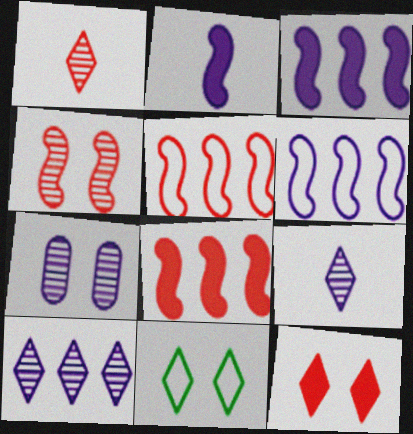[]